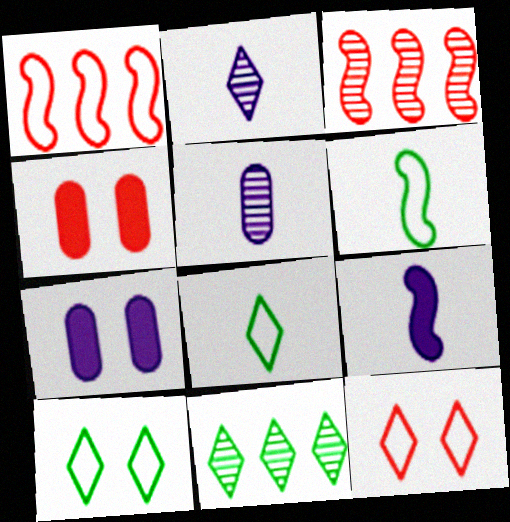[[3, 7, 8]]